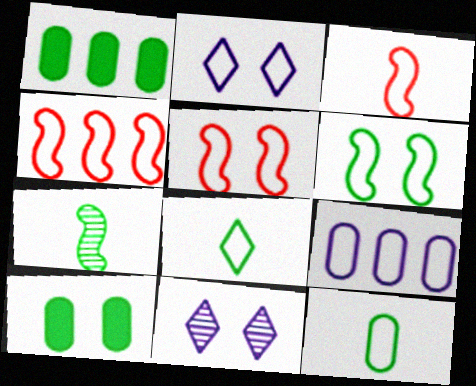[[1, 3, 11], 
[2, 4, 12], 
[3, 4, 5], 
[5, 8, 9], 
[5, 10, 11]]